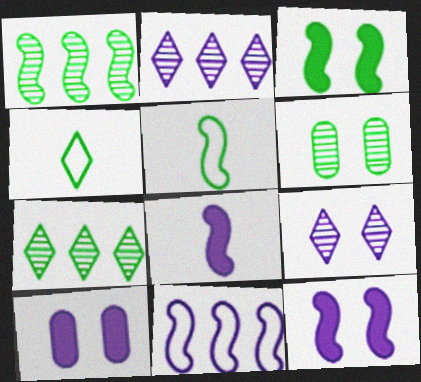[[1, 3, 5]]